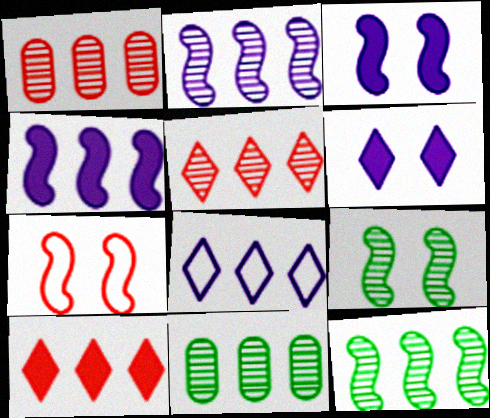[[2, 5, 11], 
[3, 7, 9]]